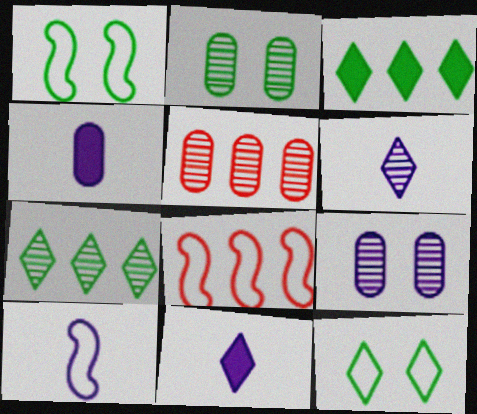[[1, 5, 11], 
[1, 8, 10], 
[2, 8, 11], 
[4, 6, 10]]